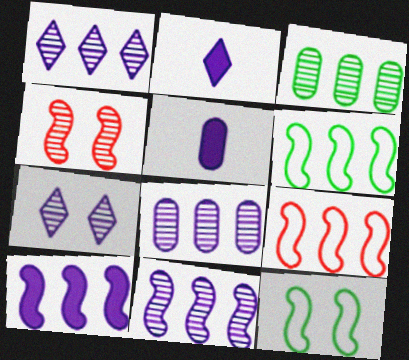[[1, 8, 11]]